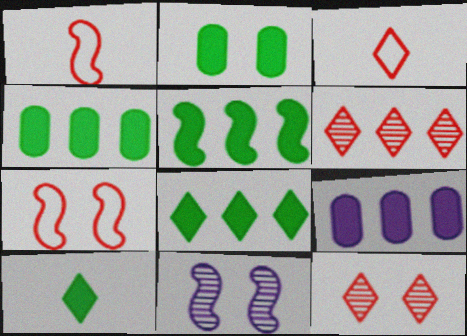[[1, 5, 11], 
[2, 5, 10], 
[3, 4, 11], 
[4, 5, 8]]